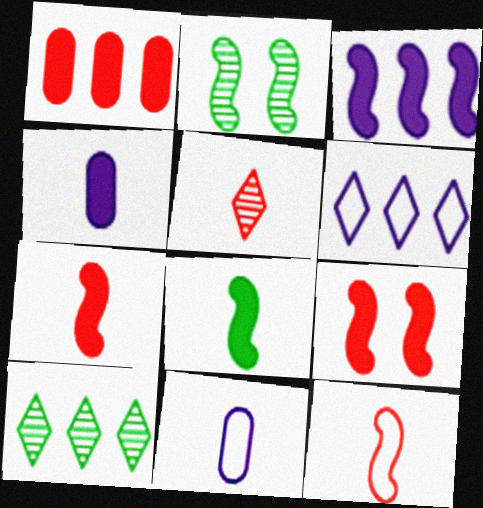[[2, 3, 12], 
[3, 8, 9], 
[5, 8, 11], 
[9, 10, 11]]